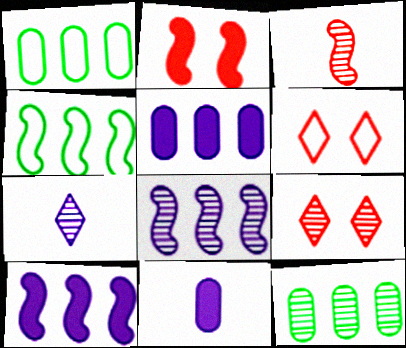[[1, 2, 7], 
[4, 9, 11]]